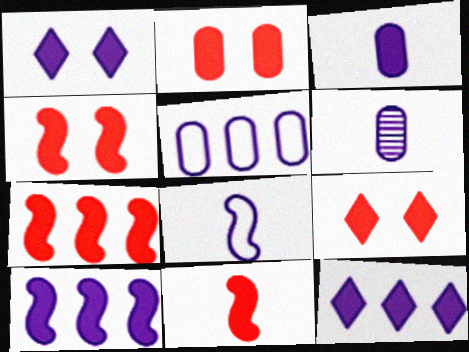[[1, 3, 10], 
[2, 4, 9], 
[4, 7, 11]]